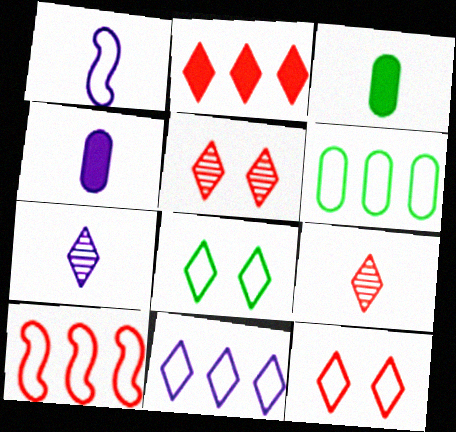[[1, 3, 9], 
[1, 4, 7], 
[1, 6, 12], 
[2, 7, 8], 
[2, 9, 12], 
[6, 10, 11]]